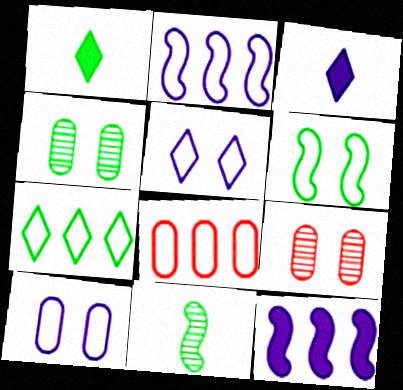[[1, 2, 9], 
[2, 7, 8]]